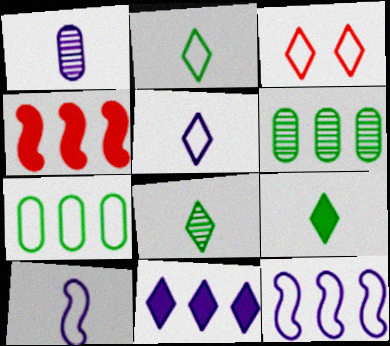[[2, 8, 9], 
[3, 7, 10], 
[3, 8, 11]]